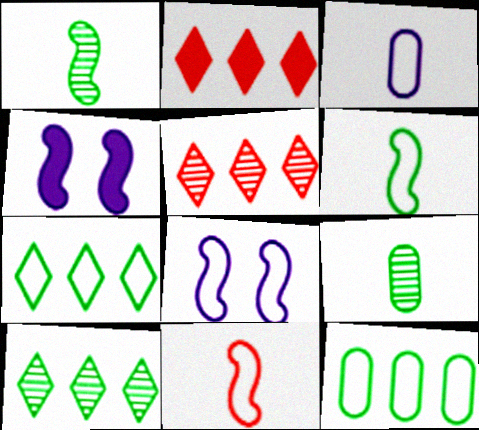[[2, 8, 9]]